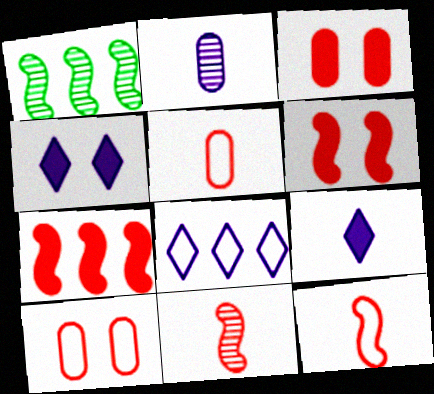[[1, 4, 5], 
[1, 9, 10]]